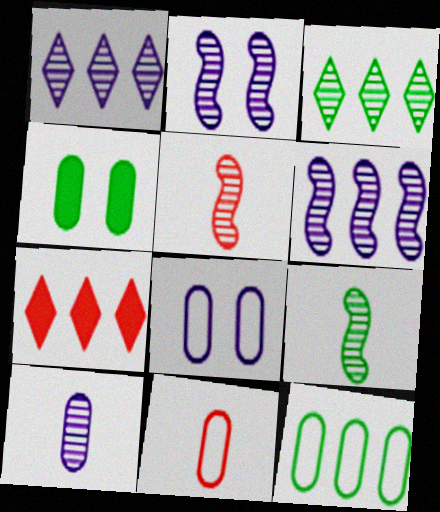[[1, 2, 10], 
[6, 7, 12], 
[7, 8, 9], 
[8, 11, 12]]